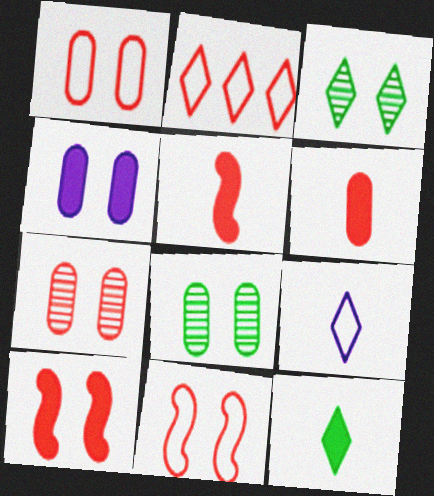[[1, 4, 8], 
[2, 5, 7], 
[3, 4, 11]]